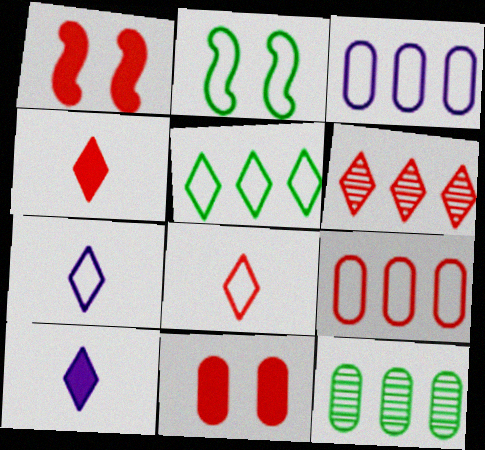[[1, 7, 12], 
[2, 3, 8], 
[2, 7, 9]]